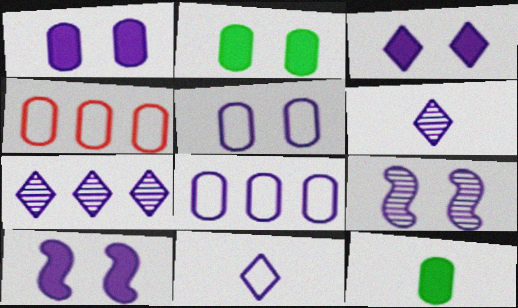[[1, 3, 10], 
[3, 5, 9], 
[3, 7, 11], 
[6, 8, 10]]